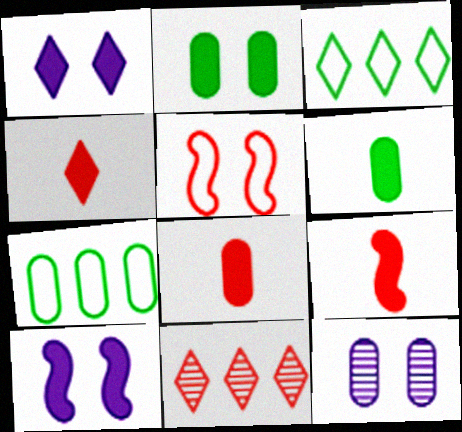[[3, 9, 12], 
[4, 8, 9], 
[5, 8, 11], 
[7, 8, 12]]